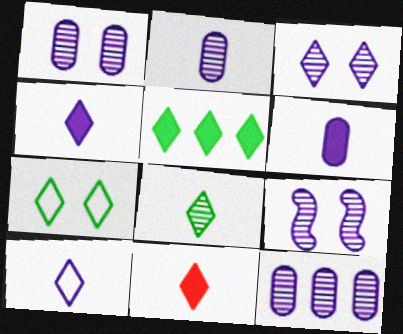[[1, 2, 12], 
[1, 3, 9], 
[5, 7, 8], 
[8, 10, 11]]